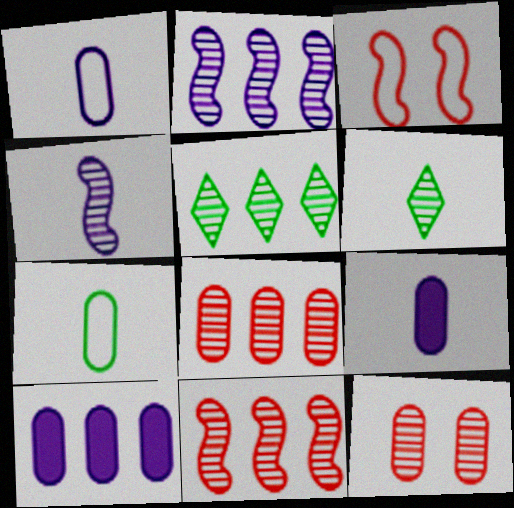[[2, 5, 8], 
[2, 6, 12], 
[3, 5, 9], 
[3, 6, 10], 
[4, 5, 12], 
[7, 10, 12]]